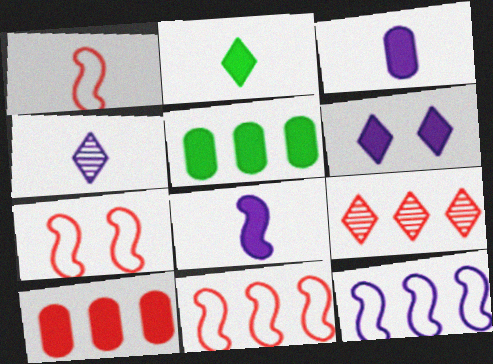[[1, 7, 11], 
[4, 5, 7], 
[5, 9, 12], 
[9, 10, 11]]